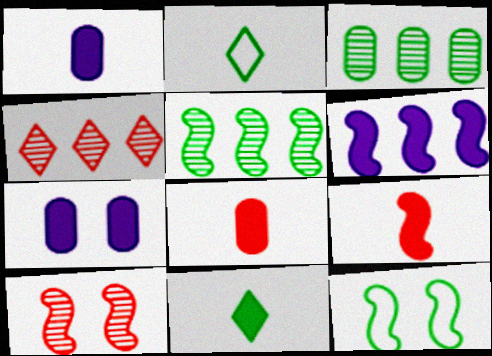[[1, 4, 12], 
[1, 9, 11], 
[3, 11, 12]]